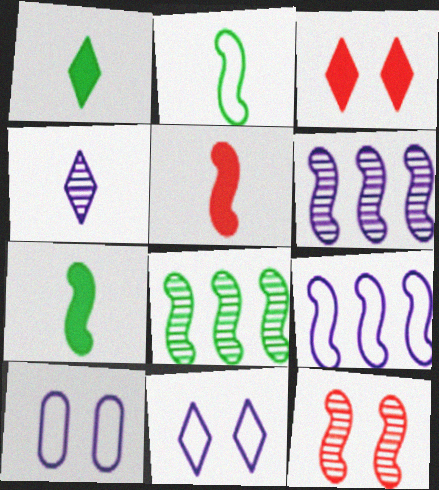[[7, 9, 12]]